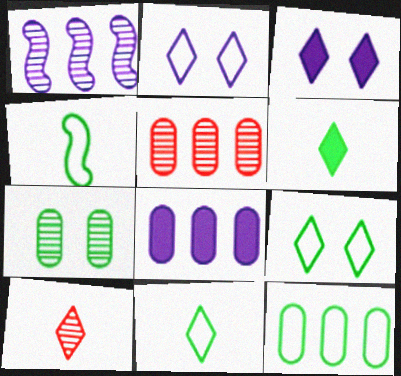[[1, 7, 10], 
[3, 4, 5], 
[4, 9, 12], 
[5, 8, 12]]